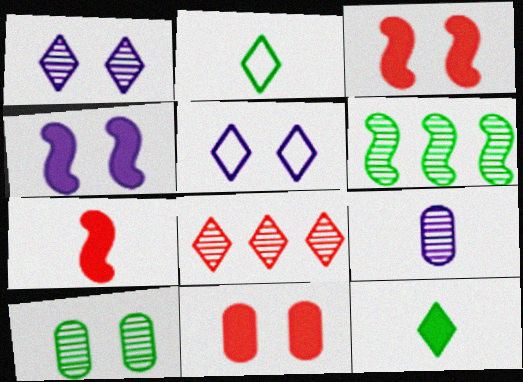[[2, 7, 9], 
[3, 5, 10], 
[5, 8, 12]]